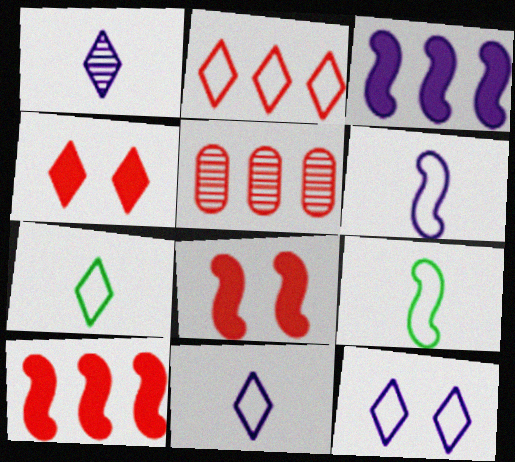[[2, 5, 10], 
[2, 7, 12]]